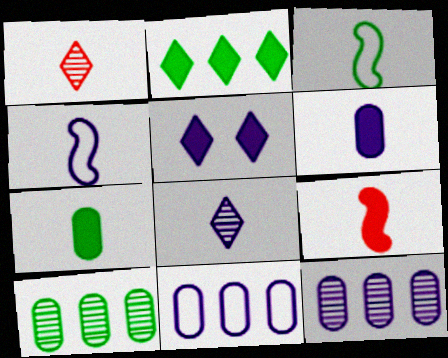[[1, 3, 6], 
[1, 4, 7], 
[4, 5, 12], 
[4, 6, 8]]